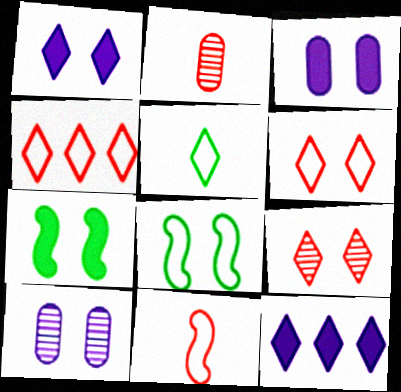[[2, 8, 12], 
[3, 8, 9], 
[5, 9, 12], 
[6, 7, 10]]